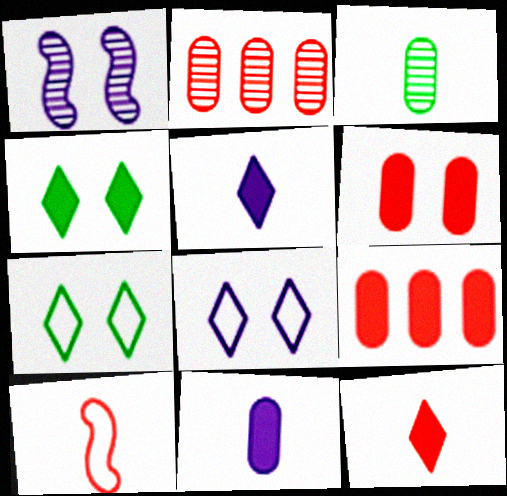[[1, 6, 7], 
[3, 5, 10]]